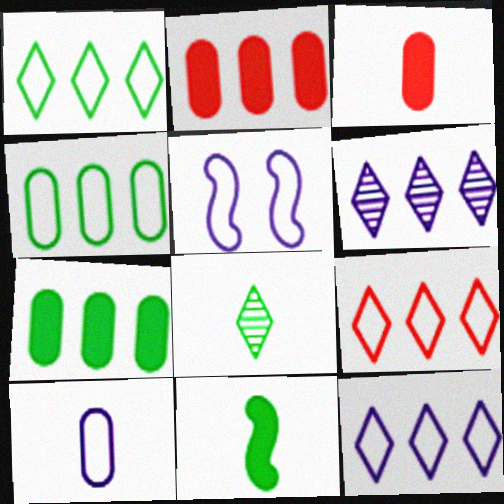[[1, 9, 12], 
[2, 5, 8], 
[5, 10, 12]]